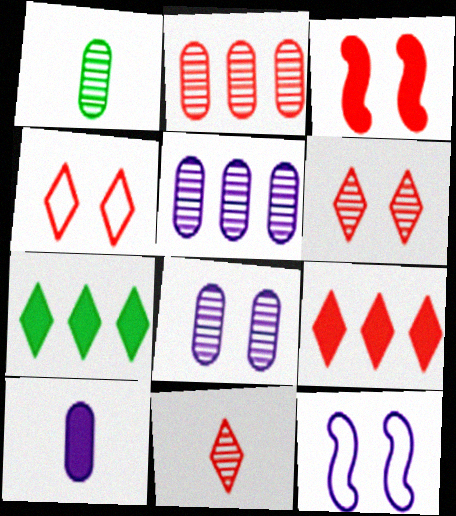[[1, 2, 8], 
[1, 9, 12], 
[3, 7, 10], 
[4, 9, 11]]